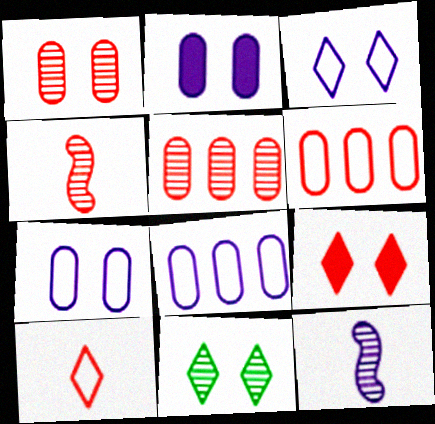[[3, 9, 11], 
[4, 6, 9], 
[5, 11, 12]]